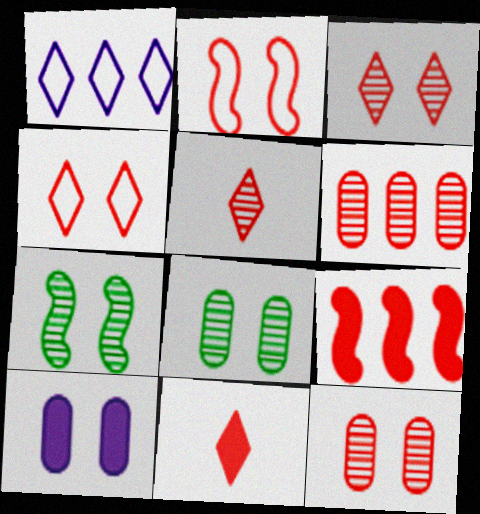[[2, 6, 11], 
[4, 7, 10]]